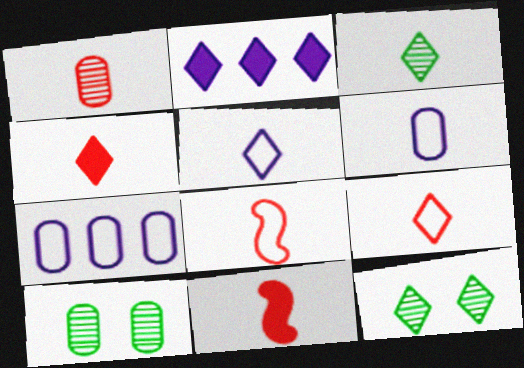[[1, 4, 8], 
[1, 9, 11], 
[2, 8, 10], 
[2, 9, 12], 
[3, 4, 5], 
[3, 6, 11], 
[7, 11, 12]]